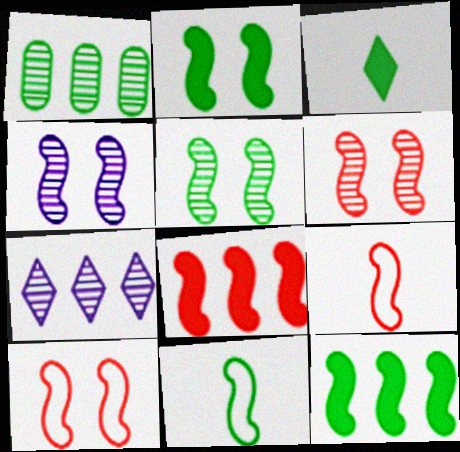[[2, 4, 10], 
[4, 5, 6], 
[4, 8, 11], 
[4, 9, 12], 
[5, 11, 12], 
[6, 8, 9]]